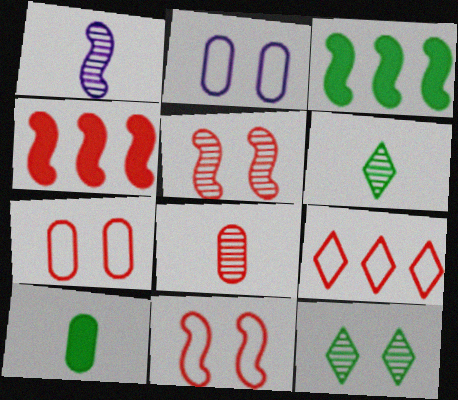[[1, 3, 11], 
[1, 6, 8], 
[2, 4, 6]]